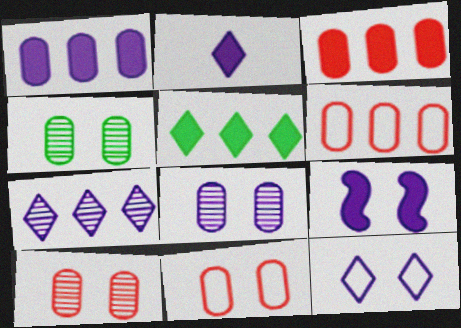[[1, 2, 9], 
[2, 7, 12], 
[4, 8, 10], 
[8, 9, 12]]